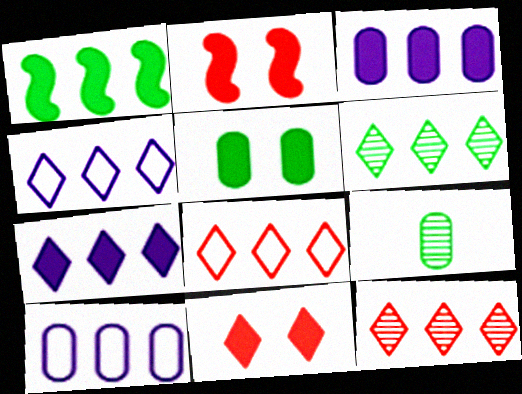[[1, 10, 12], 
[2, 4, 9], 
[6, 7, 8]]